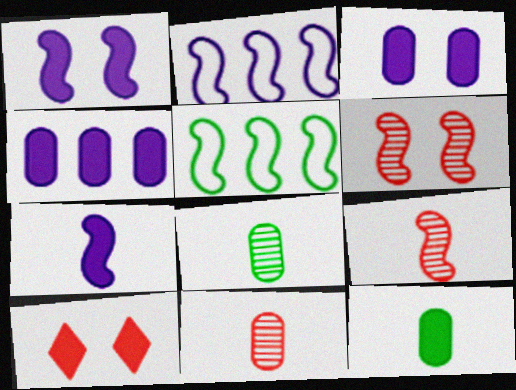[[1, 5, 9], 
[2, 8, 10], 
[5, 6, 7]]